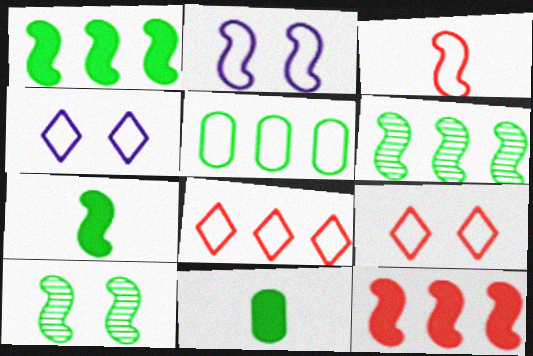[[3, 4, 5]]